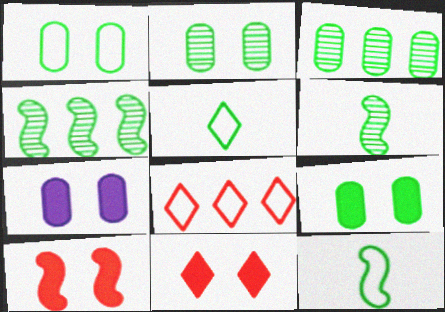[[1, 2, 9], 
[4, 5, 9], 
[6, 7, 8]]